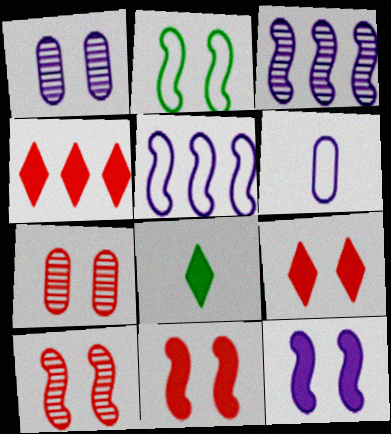[[1, 2, 9], 
[2, 10, 12], 
[5, 7, 8]]